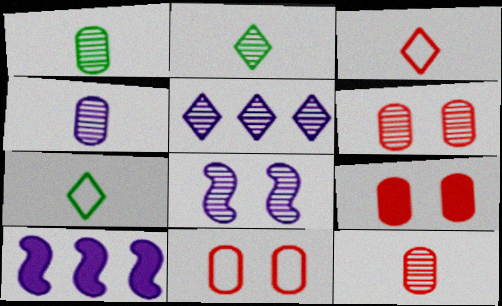[[1, 4, 12], 
[2, 10, 11], 
[4, 5, 8], 
[6, 7, 10], 
[6, 9, 11]]